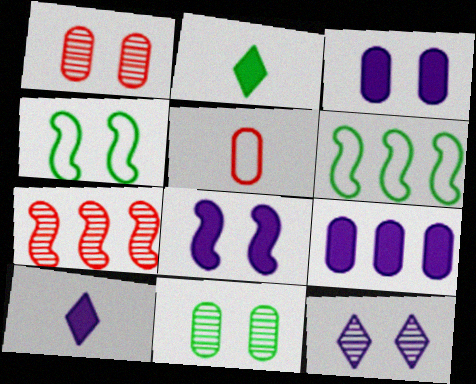[[1, 6, 10], 
[2, 6, 11], 
[5, 9, 11], 
[8, 9, 10]]